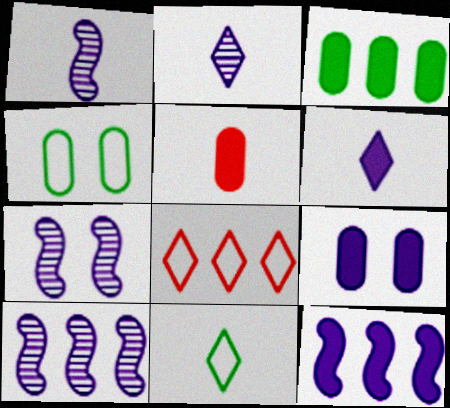[[1, 5, 11], 
[1, 7, 10], 
[3, 5, 9], 
[3, 8, 10], 
[6, 9, 12]]